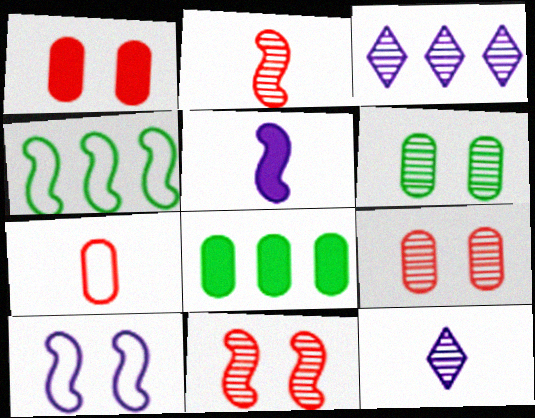[[1, 4, 12], 
[2, 3, 6], 
[4, 5, 11]]